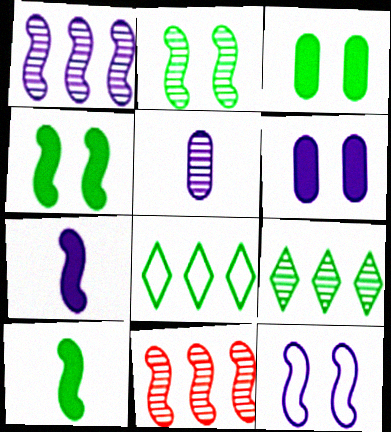[[1, 7, 12], 
[10, 11, 12]]